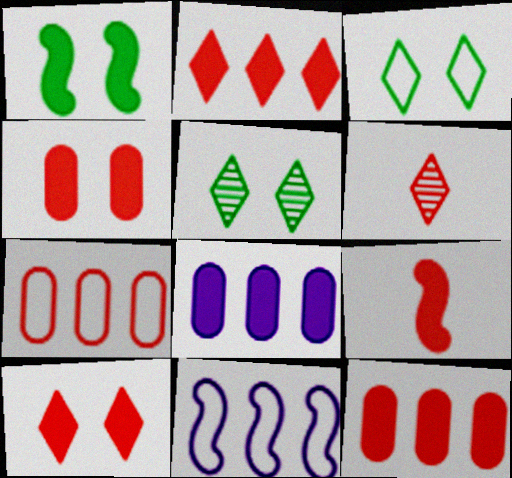[[2, 4, 9], 
[9, 10, 12]]